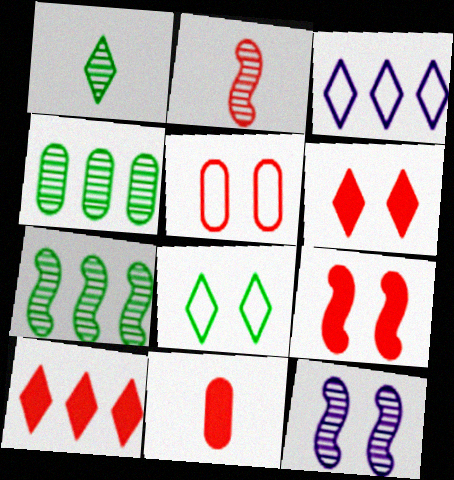[[1, 3, 6], 
[2, 5, 10], 
[2, 7, 12], 
[9, 10, 11]]